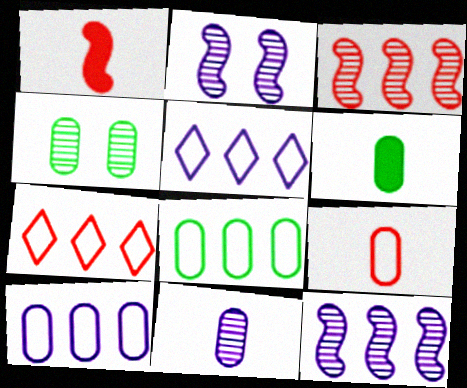[[1, 4, 5], 
[2, 6, 7], 
[4, 6, 8], 
[6, 9, 11]]